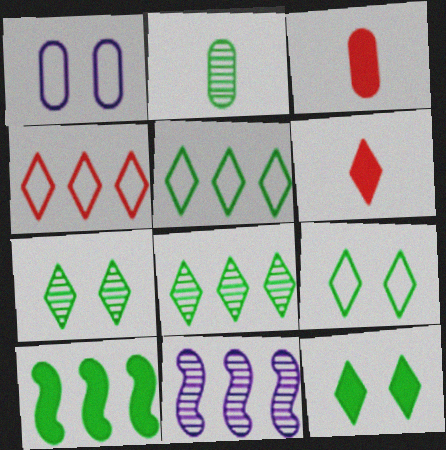[[2, 9, 10], 
[3, 9, 11], 
[7, 9, 12]]